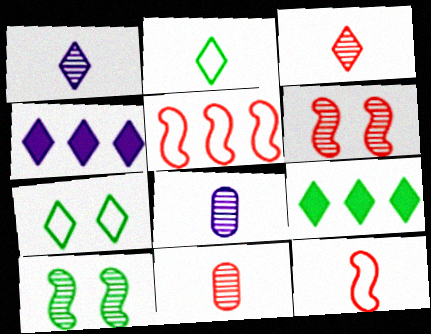[[3, 4, 7]]